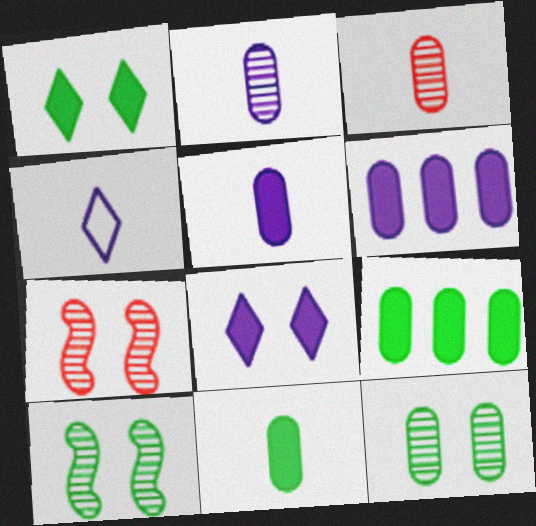[[4, 7, 9]]